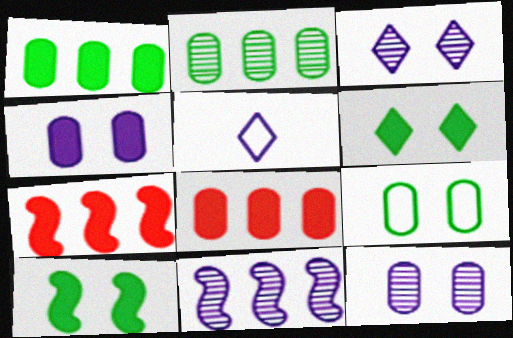[[4, 5, 11]]